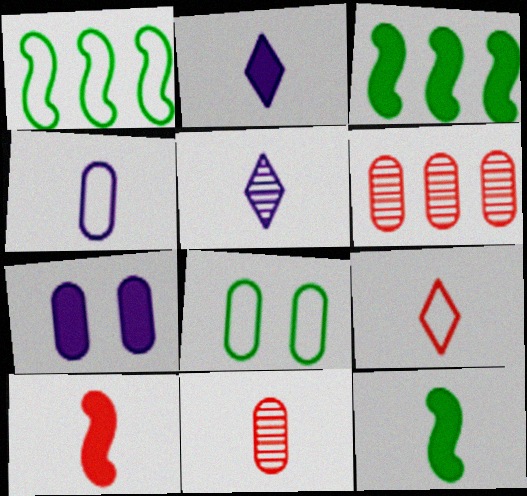[[9, 10, 11]]